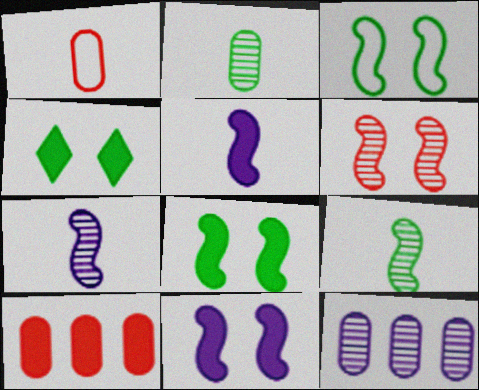[[3, 6, 11], 
[4, 5, 10]]